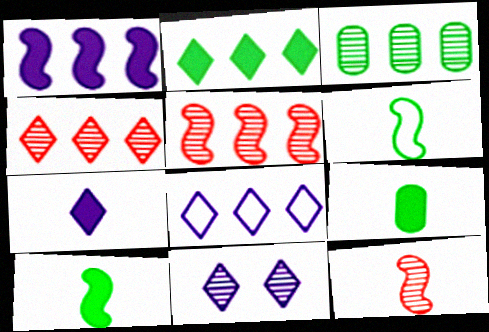[[2, 4, 8], 
[3, 11, 12], 
[7, 8, 11]]